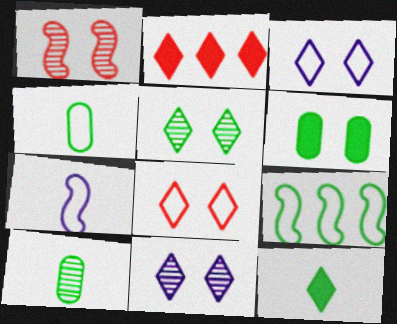[[1, 3, 6]]